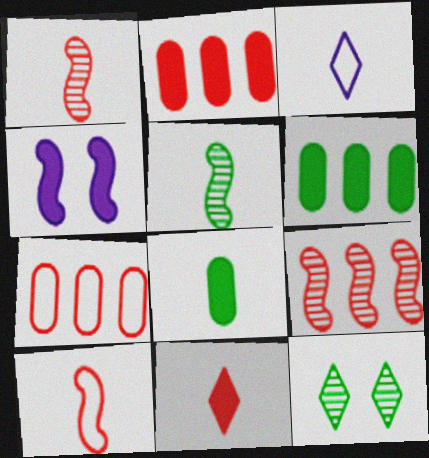[[1, 3, 8], 
[4, 6, 11]]